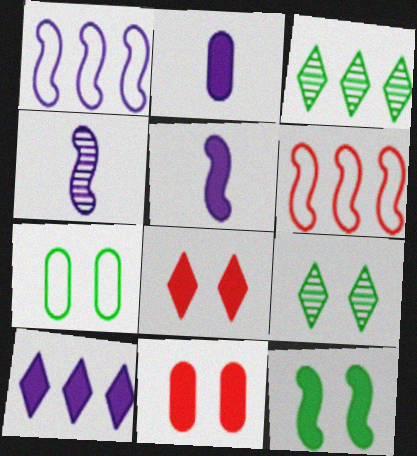[[2, 6, 9], 
[4, 6, 12], 
[7, 9, 12]]